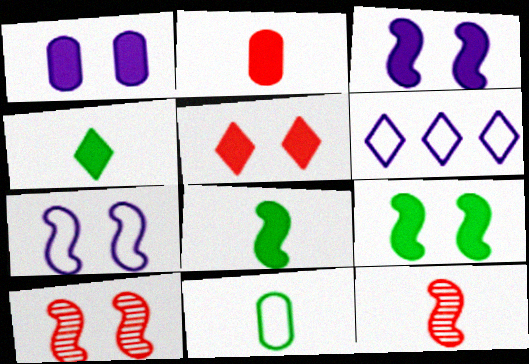[[1, 5, 9], 
[7, 9, 10]]